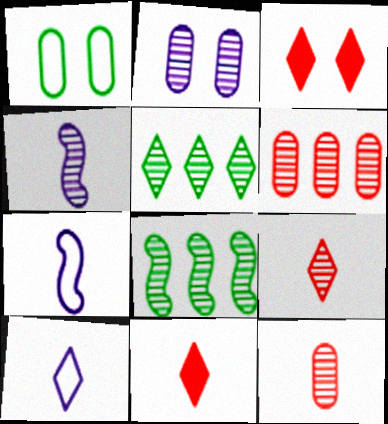[[2, 8, 9], 
[3, 5, 10]]